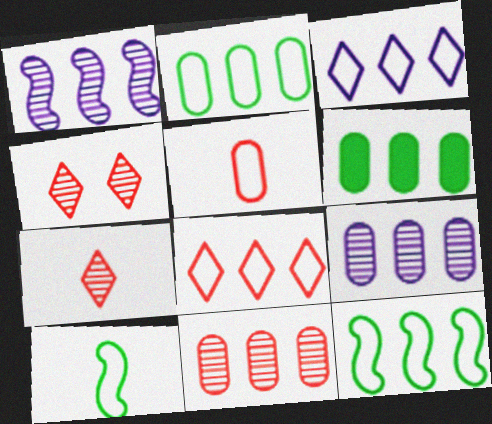[[1, 6, 8]]